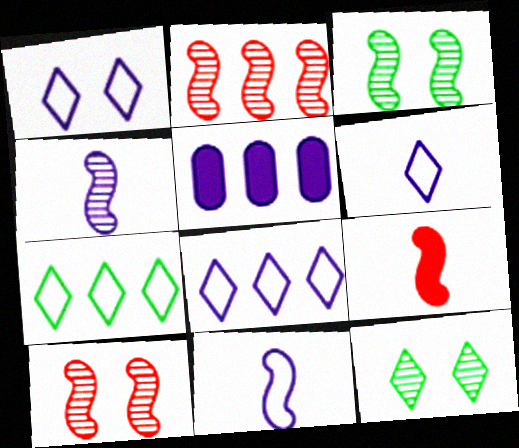[[1, 4, 5], 
[1, 6, 8], 
[2, 3, 4], 
[2, 5, 7]]